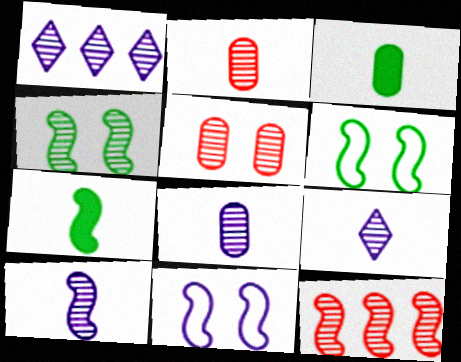[[1, 2, 4], 
[4, 10, 12], 
[7, 11, 12], 
[8, 9, 10]]